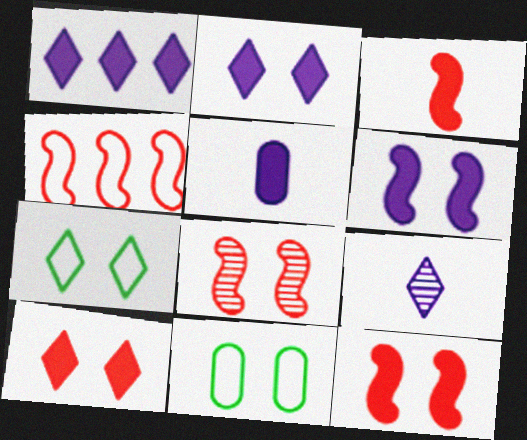[[1, 5, 6], 
[2, 8, 11], 
[3, 4, 8]]